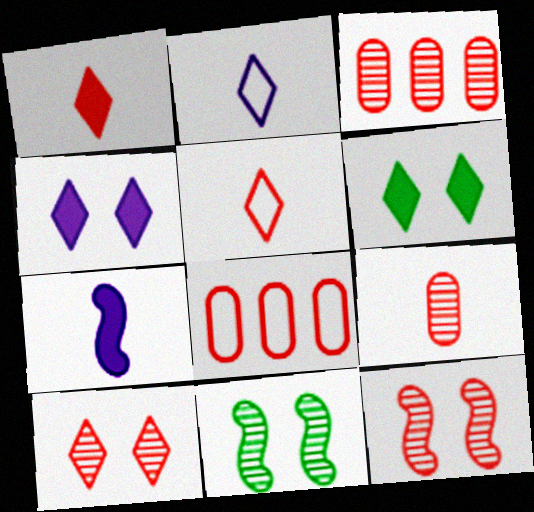[[1, 8, 12]]